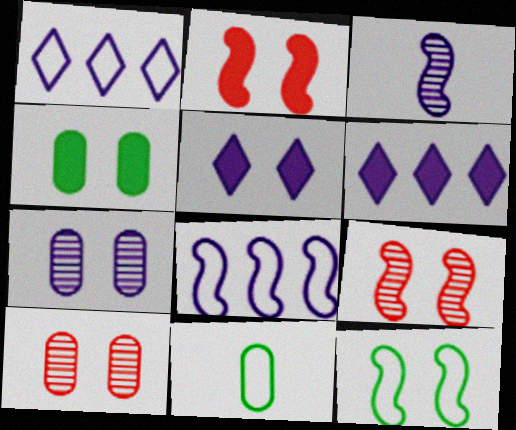[[2, 4, 5], 
[5, 10, 12], 
[6, 9, 11]]